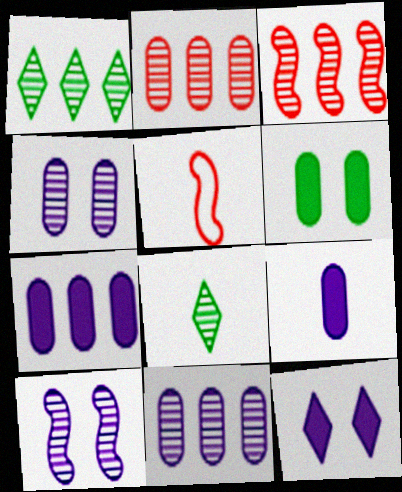[[1, 3, 11], 
[2, 8, 10], 
[3, 4, 8], 
[5, 8, 9]]